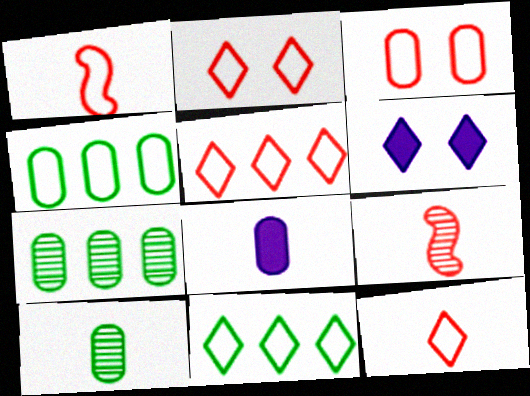[[1, 3, 5], 
[1, 6, 7], 
[2, 5, 12], 
[3, 7, 8], 
[4, 6, 9]]